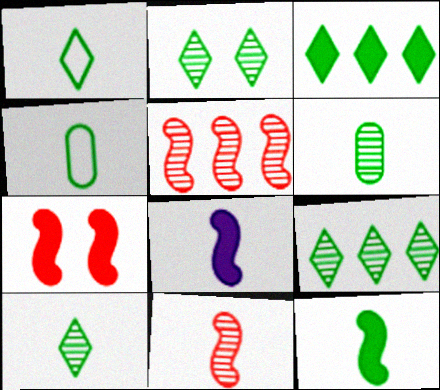[[1, 2, 3], 
[1, 6, 12], 
[2, 9, 10], 
[4, 10, 12]]